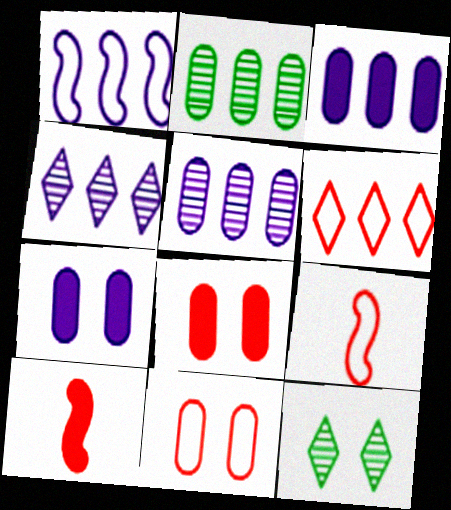[[1, 3, 4], 
[3, 9, 12], 
[6, 9, 11]]